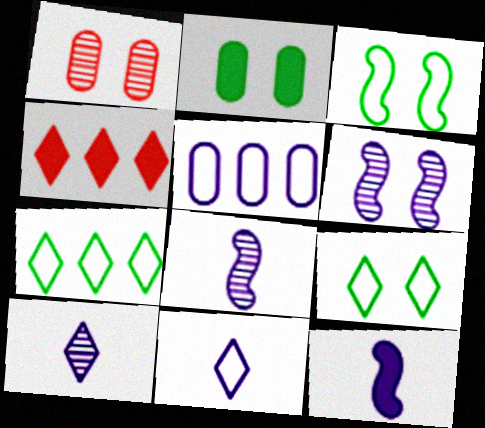[[1, 7, 12], 
[2, 4, 12], 
[4, 9, 10]]